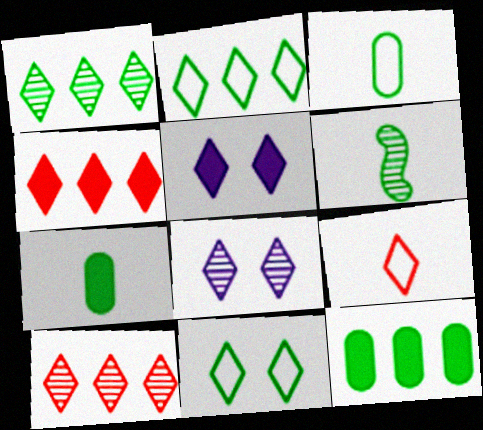[[1, 5, 9], 
[6, 11, 12]]